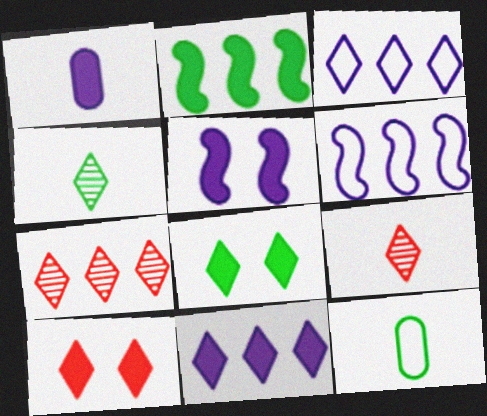[[1, 2, 10], 
[1, 5, 11], 
[3, 4, 10], 
[3, 8, 9], 
[5, 7, 12]]